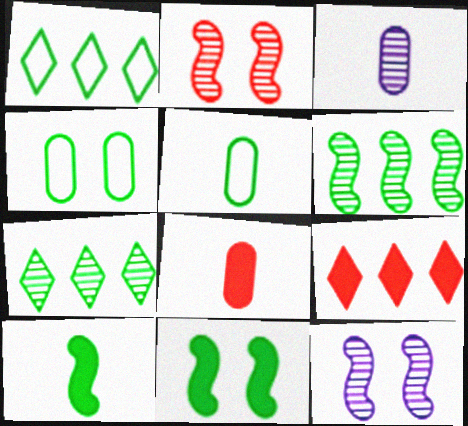[[1, 8, 12], 
[2, 3, 7], 
[3, 5, 8], 
[4, 7, 10], 
[5, 7, 11], 
[5, 9, 12]]